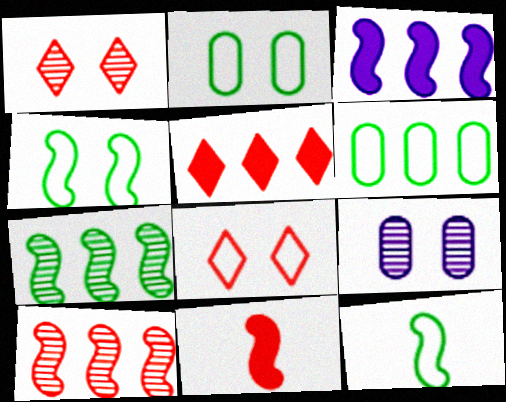[[5, 9, 12]]